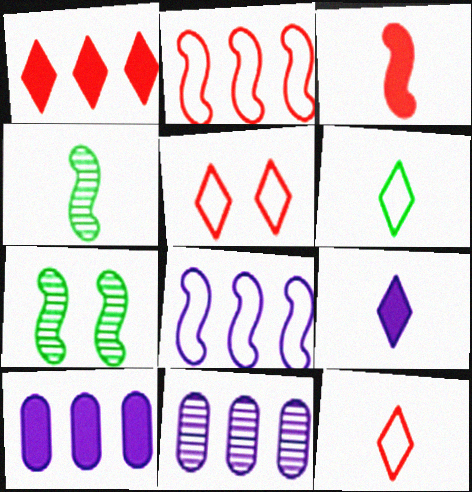[[3, 7, 8], 
[4, 5, 10], 
[7, 10, 12]]